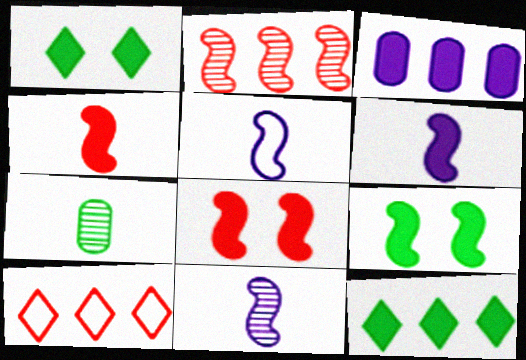[[1, 3, 4], 
[2, 5, 9], 
[5, 6, 11]]